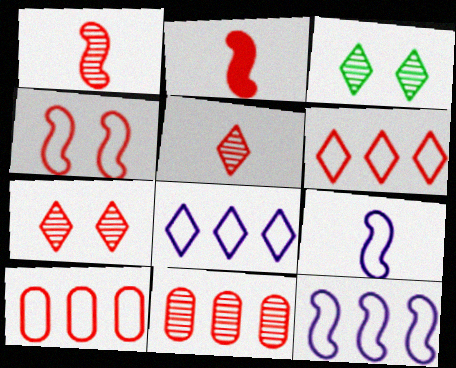[[1, 7, 11], 
[2, 7, 10]]